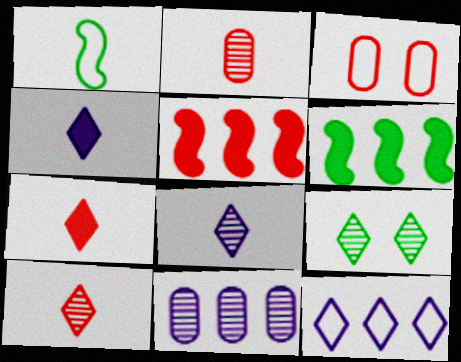[[1, 2, 4], 
[1, 3, 12], 
[3, 5, 10], 
[3, 6, 8], 
[7, 9, 12]]